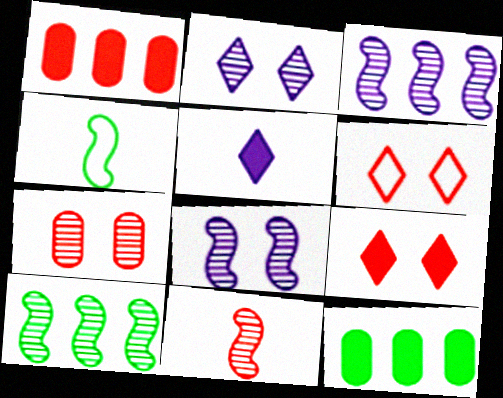[[1, 2, 4], 
[1, 6, 11], 
[8, 10, 11]]